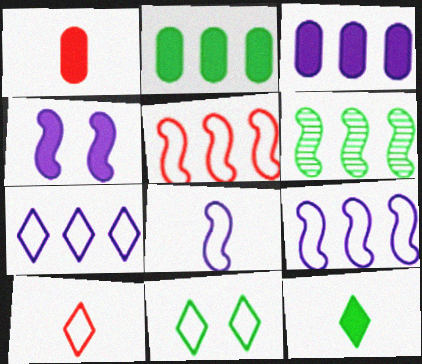[[7, 10, 11]]